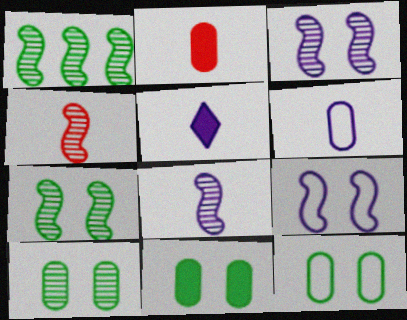[[1, 3, 4], 
[5, 6, 8], 
[10, 11, 12]]